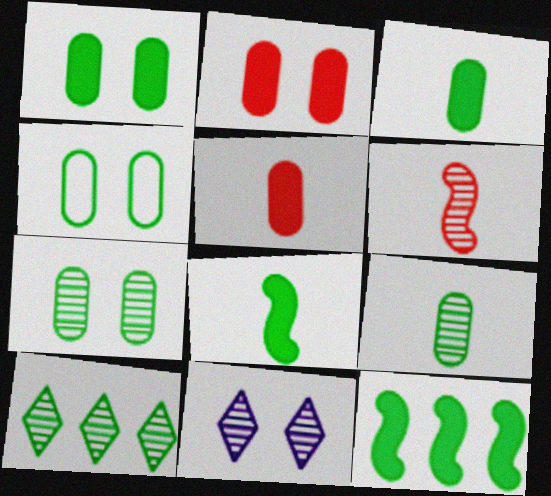[[1, 4, 7], 
[4, 8, 10]]